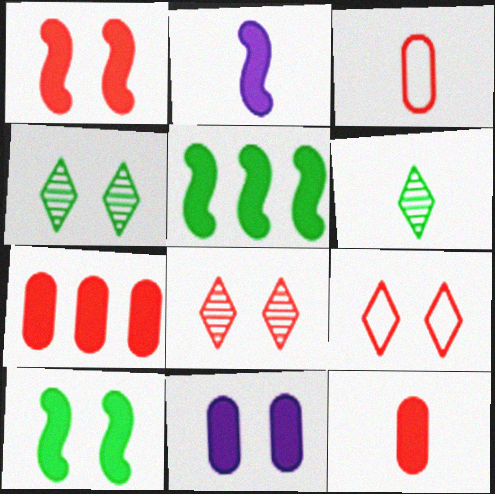[[1, 2, 5], 
[2, 3, 6]]